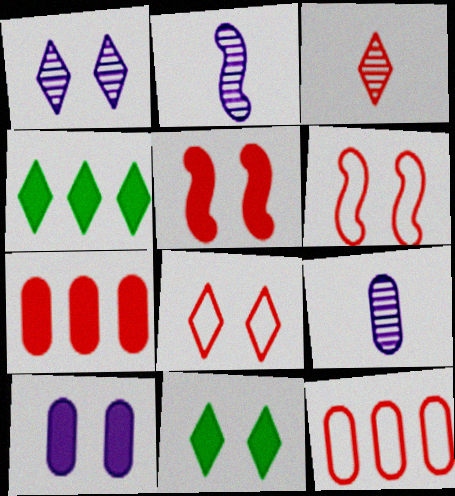[[1, 8, 11], 
[2, 11, 12], 
[3, 5, 12], 
[3, 6, 7], 
[4, 6, 9], 
[5, 10, 11]]